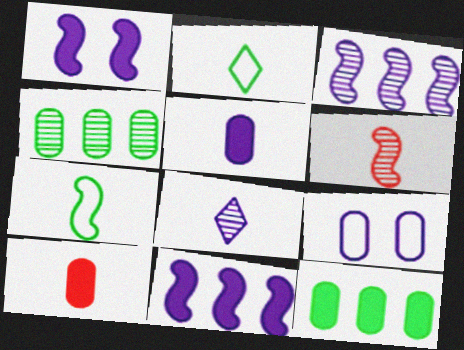[[2, 5, 6], 
[4, 9, 10], 
[7, 8, 10], 
[8, 9, 11]]